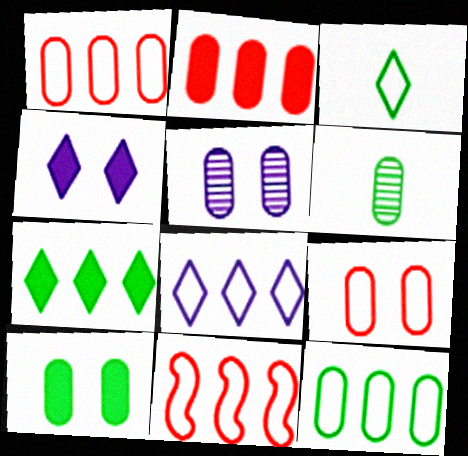[[4, 6, 11], 
[5, 9, 10], 
[6, 10, 12], 
[8, 11, 12]]